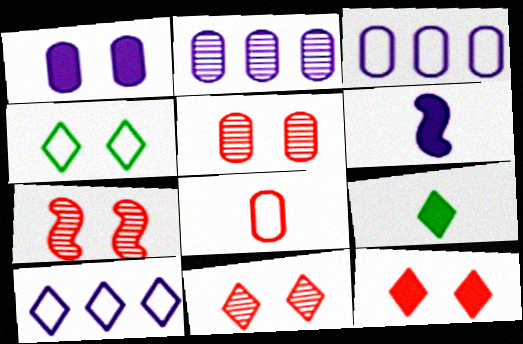[[1, 4, 7], 
[3, 7, 9], 
[5, 7, 11], 
[9, 10, 11]]